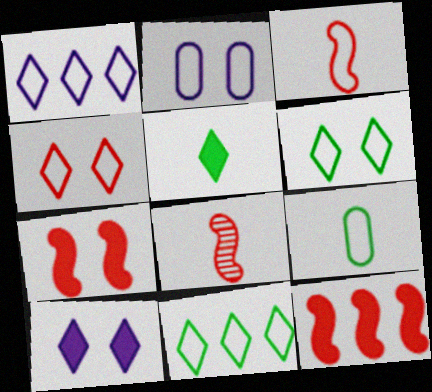[[2, 3, 11]]